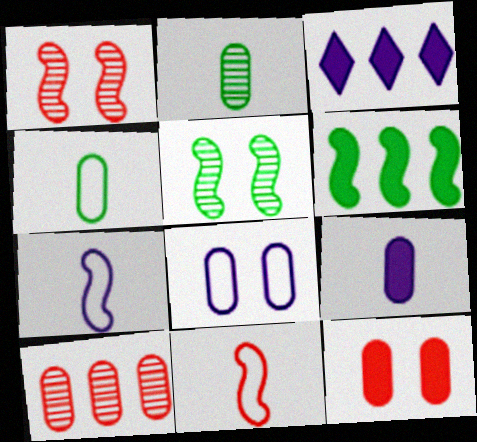[[1, 3, 4], 
[1, 6, 7]]